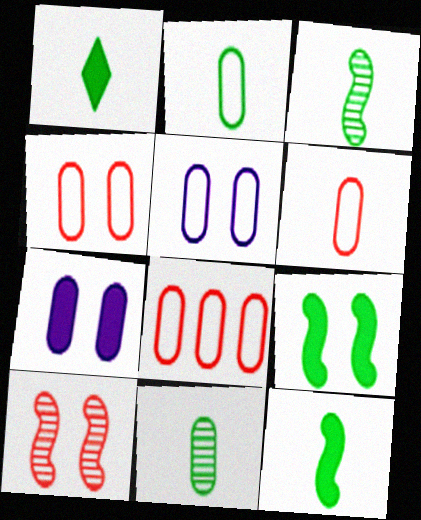[[1, 2, 3], 
[2, 5, 8], 
[4, 6, 8], 
[7, 8, 11]]